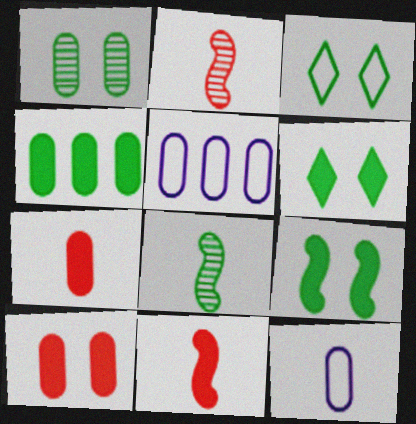[[1, 3, 9], 
[1, 5, 7], 
[2, 5, 6], 
[3, 4, 8]]